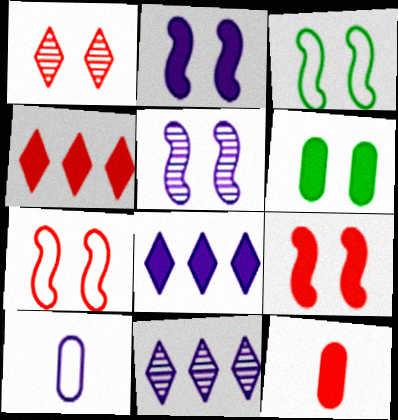[[2, 10, 11], 
[3, 5, 9], 
[3, 11, 12], 
[4, 9, 12], 
[5, 8, 10]]